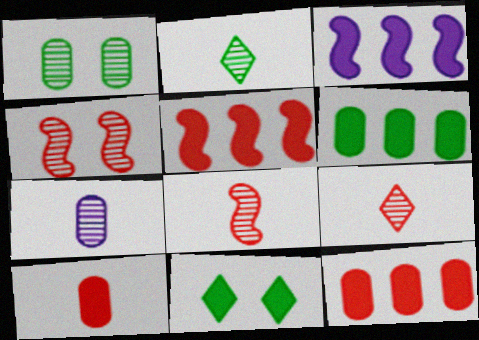[[2, 7, 8], 
[3, 10, 11]]